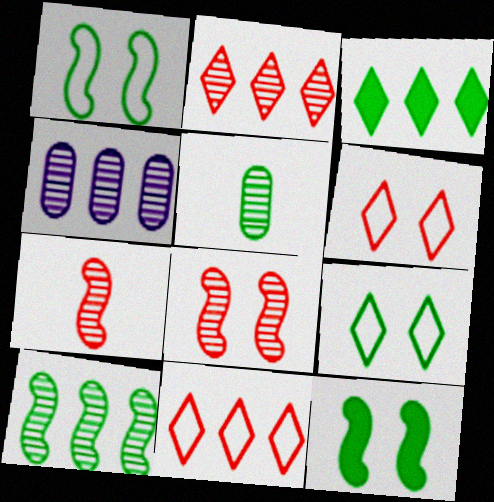[[1, 3, 5], 
[2, 4, 10]]